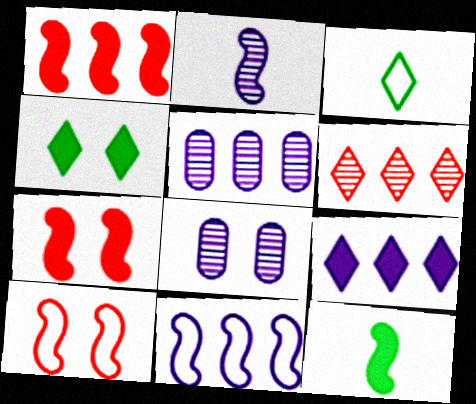[[1, 3, 8], 
[3, 5, 7], 
[4, 8, 10], 
[5, 9, 11]]